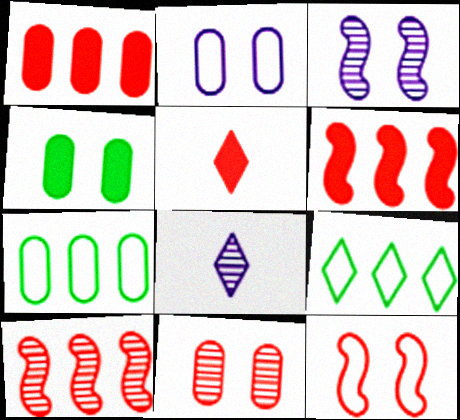[[2, 4, 11], 
[3, 5, 7]]